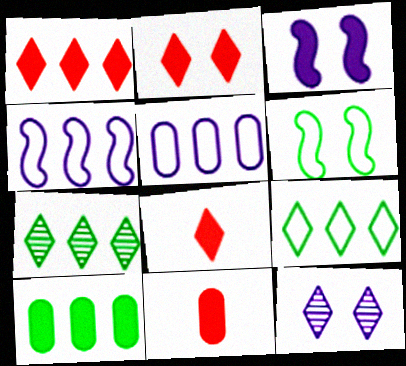[[1, 2, 8], 
[3, 8, 10], 
[8, 9, 12]]